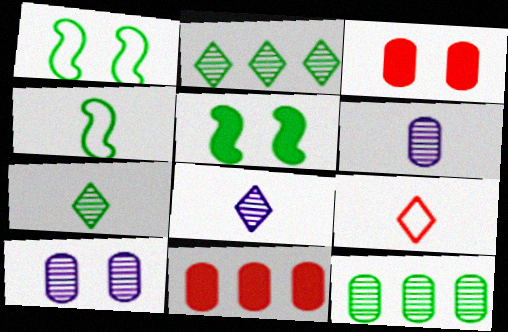[[1, 8, 11]]